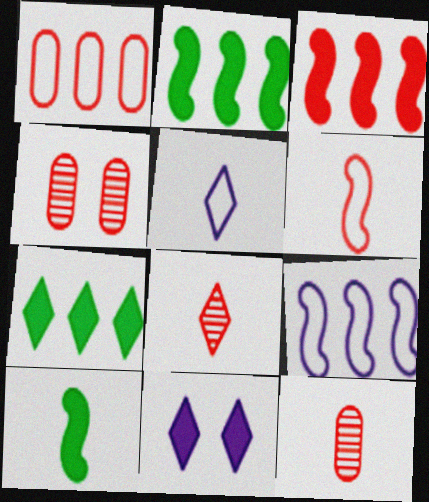[[2, 4, 5], 
[5, 10, 12]]